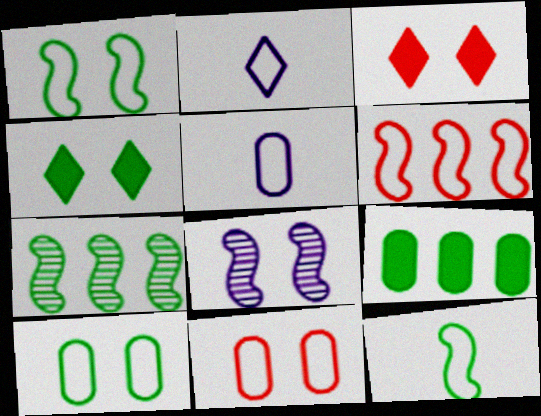[[2, 6, 10], 
[3, 5, 7], 
[3, 8, 10], 
[4, 8, 11]]